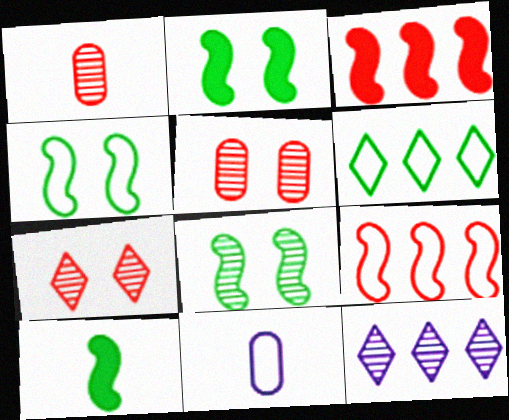[[1, 8, 12], 
[2, 4, 8]]